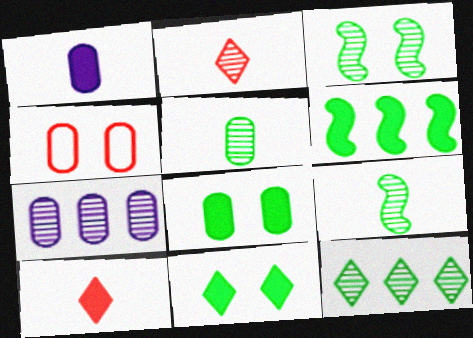[[2, 3, 7], 
[3, 5, 12]]